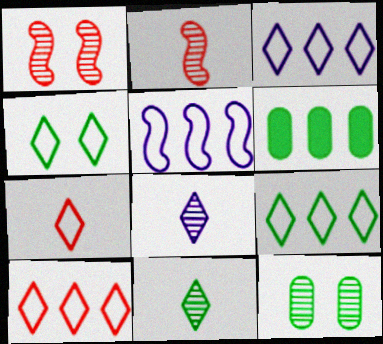[[3, 4, 7], 
[3, 9, 10]]